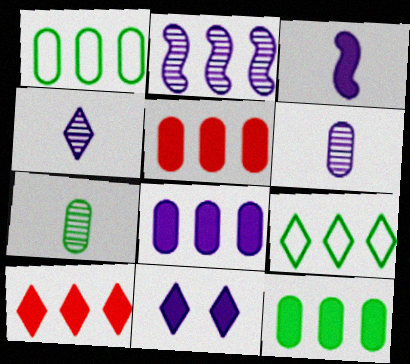[[1, 2, 10], 
[2, 5, 9], 
[3, 8, 11], 
[5, 8, 12]]